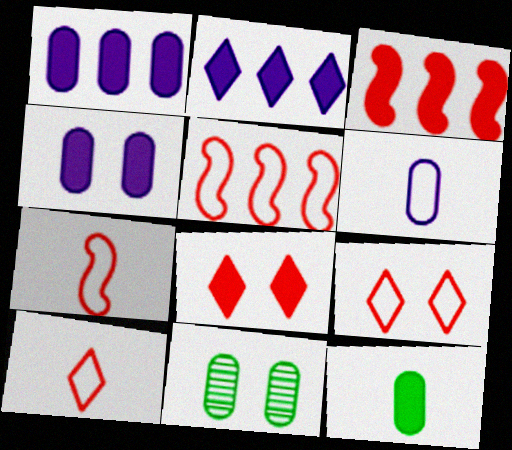[[2, 7, 11]]